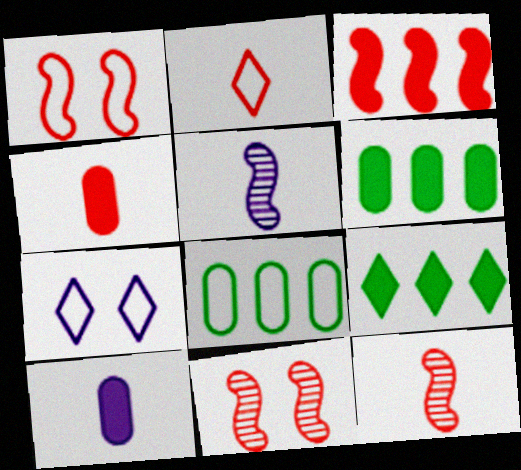[[1, 3, 12], 
[2, 4, 12], 
[6, 7, 12]]